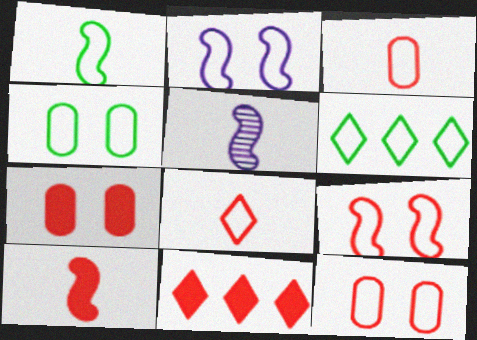[[1, 4, 6], 
[1, 5, 10], 
[2, 3, 6], 
[4, 5, 11], 
[5, 6, 7], 
[7, 10, 11]]